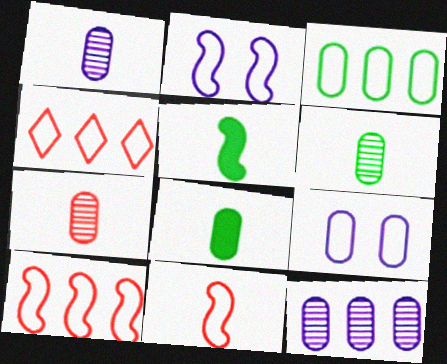[[1, 6, 7]]